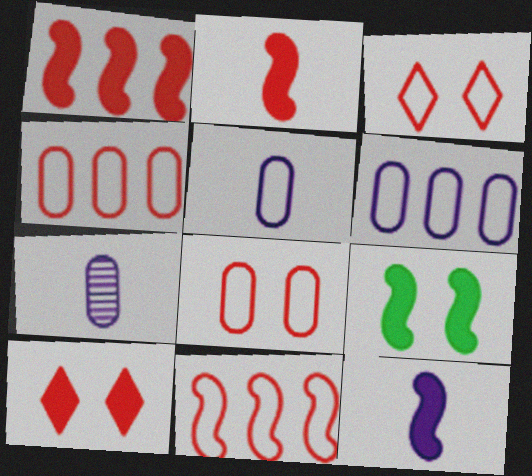[[1, 9, 12]]